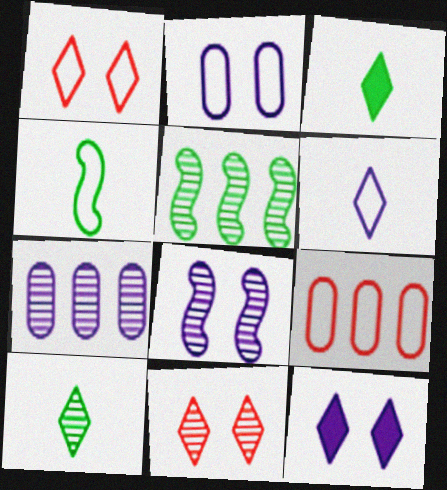[[2, 8, 12], 
[3, 8, 9]]